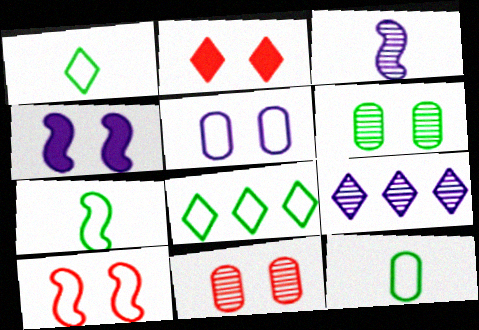[[1, 2, 9], 
[1, 7, 12], 
[2, 10, 11]]